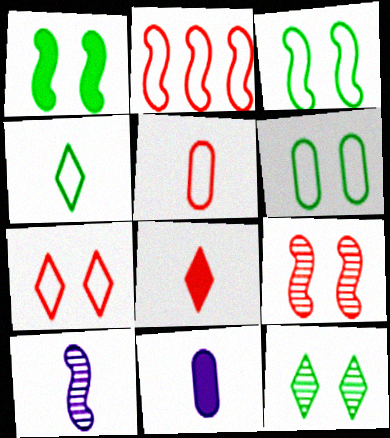[[1, 2, 10], 
[1, 6, 12], 
[2, 5, 7], 
[2, 11, 12]]